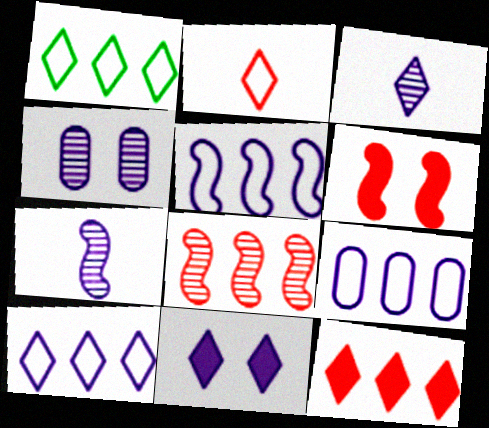[[3, 10, 11], 
[5, 9, 10], 
[7, 9, 11]]